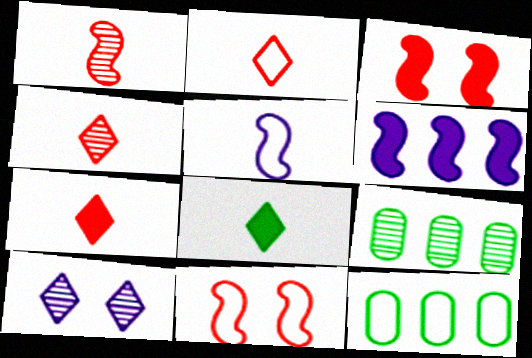[[1, 9, 10], 
[2, 4, 7]]